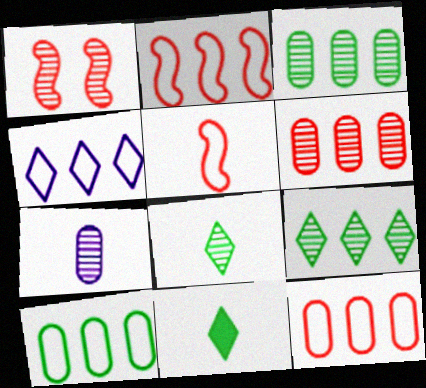[[1, 7, 9], 
[2, 4, 10], 
[5, 7, 11]]